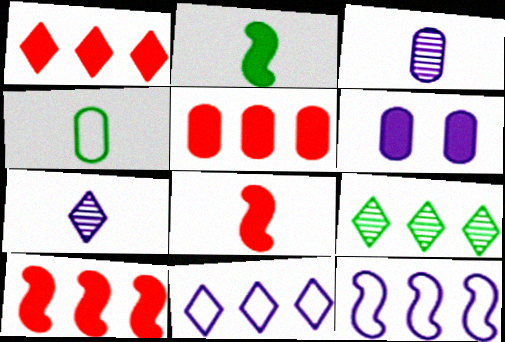[[1, 2, 6], 
[1, 5, 10], 
[1, 9, 11], 
[4, 7, 8], 
[5, 9, 12], 
[6, 7, 12]]